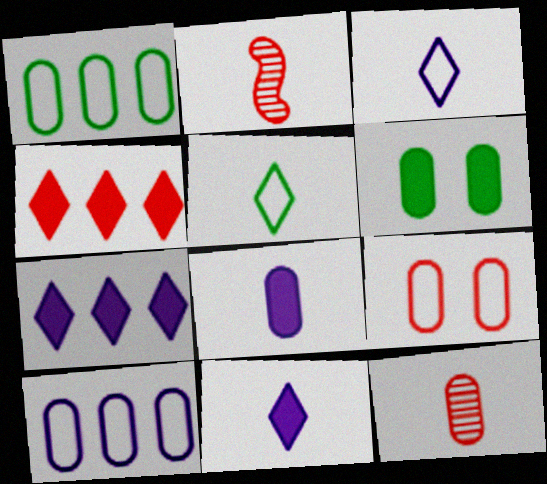[[2, 4, 9], 
[2, 5, 8], 
[6, 10, 12]]